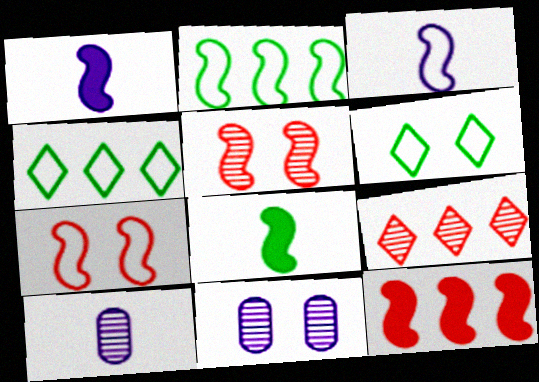[[1, 2, 5], 
[2, 3, 7], 
[6, 10, 12]]